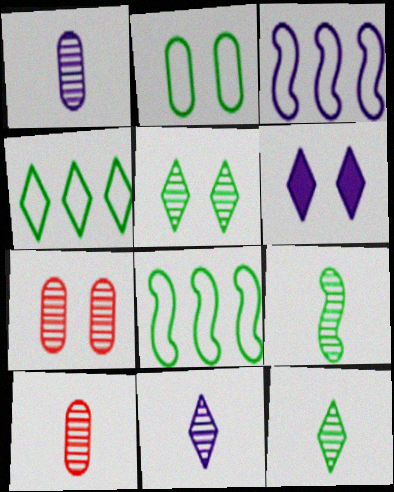[[1, 3, 6], 
[6, 8, 10], 
[9, 10, 11]]